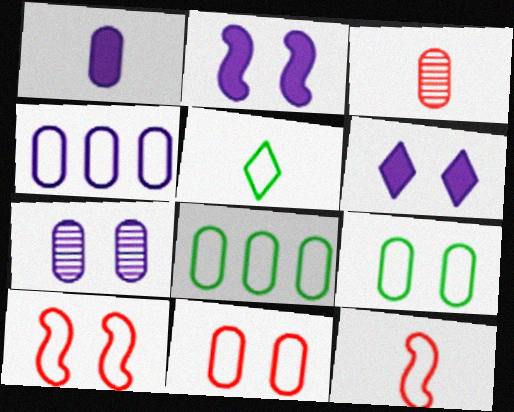[[1, 4, 7], 
[4, 5, 10]]